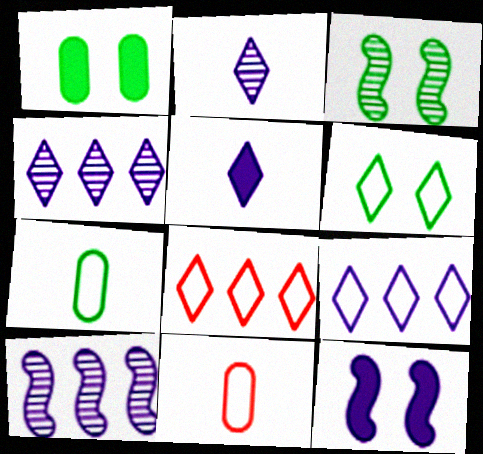[[1, 3, 6]]